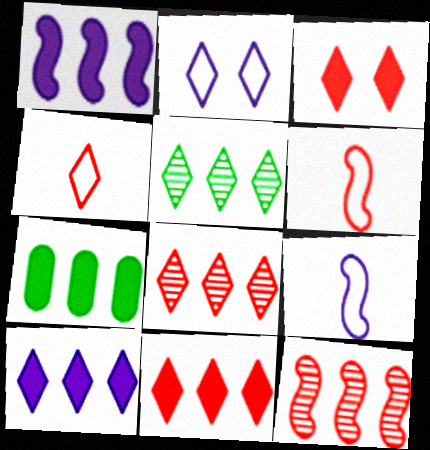[[1, 7, 11], 
[3, 4, 8]]